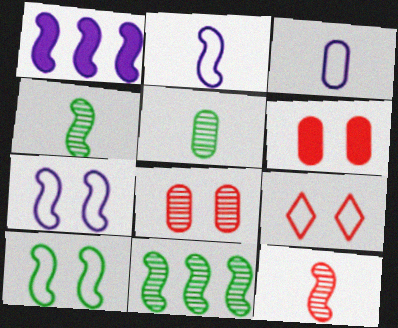[[1, 5, 9], 
[1, 10, 12]]